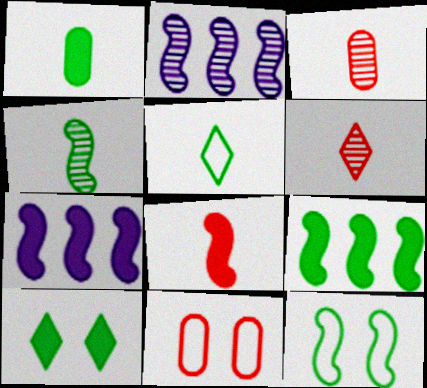[[1, 4, 5], 
[1, 9, 10], 
[2, 8, 12], 
[4, 9, 12]]